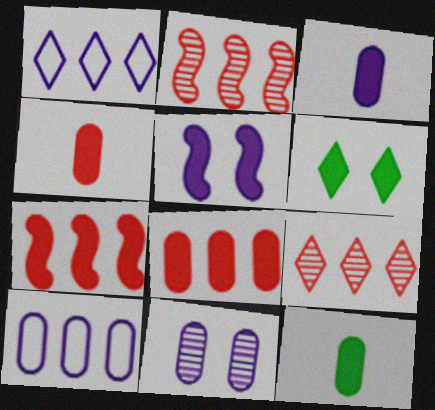[[3, 4, 12], 
[3, 6, 7], 
[3, 10, 11]]